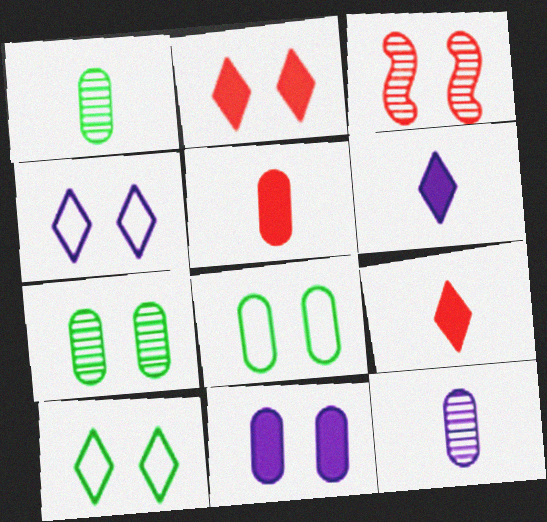[[3, 10, 11]]